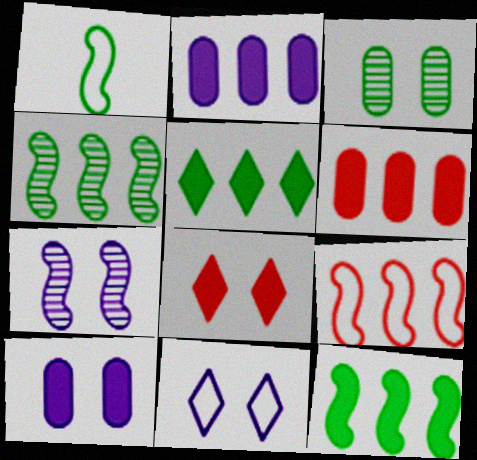[[1, 3, 5], 
[7, 10, 11]]